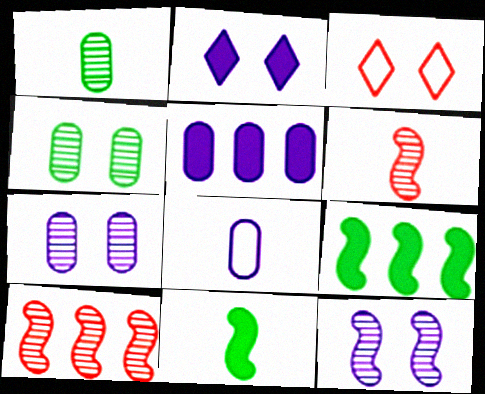[[5, 7, 8]]